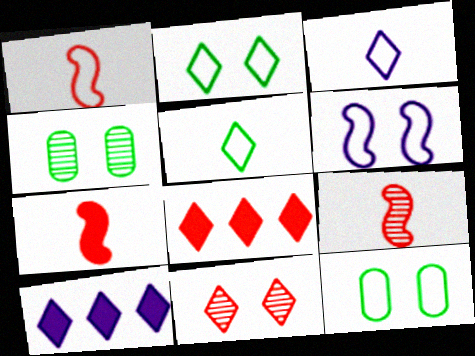[[1, 4, 10], 
[1, 7, 9], 
[5, 10, 11], 
[9, 10, 12]]